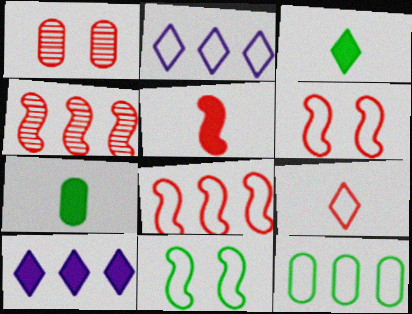[[2, 8, 12], 
[4, 5, 6], 
[4, 10, 12]]